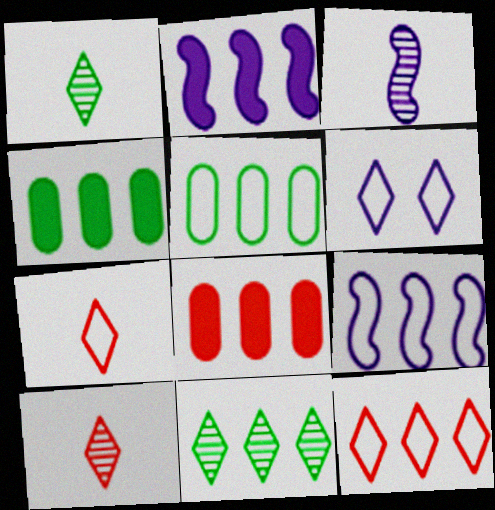[[5, 9, 12], 
[8, 9, 11]]